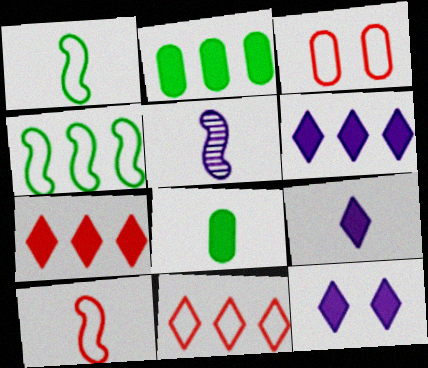[[3, 10, 11], 
[6, 9, 12]]